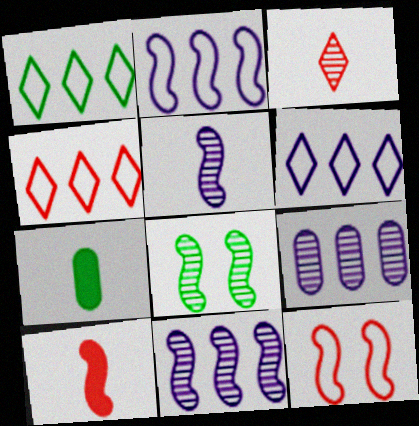[[1, 4, 6], 
[1, 7, 8], 
[2, 8, 10], 
[3, 8, 9]]